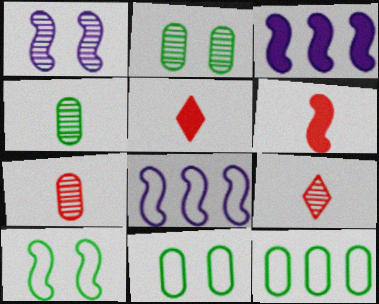[[1, 5, 12], 
[2, 5, 8], 
[3, 9, 11]]